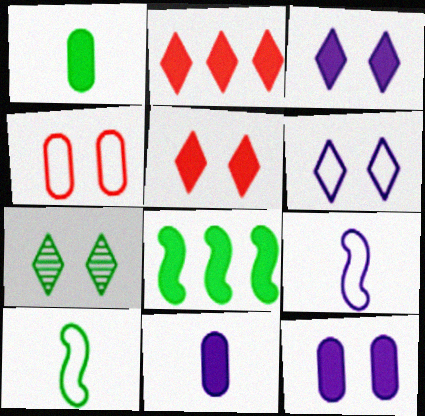[[5, 6, 7], 
[5, 8, 11]]